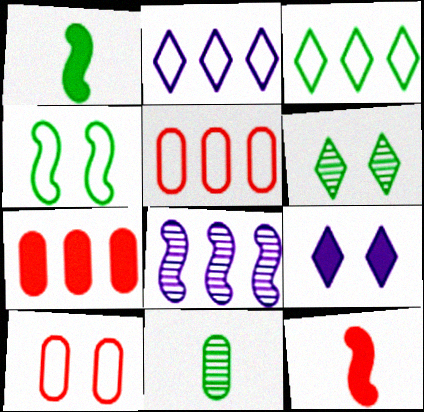[[1, 7, 9], 
[3, 7, 8], 
[4, 8, 12]]